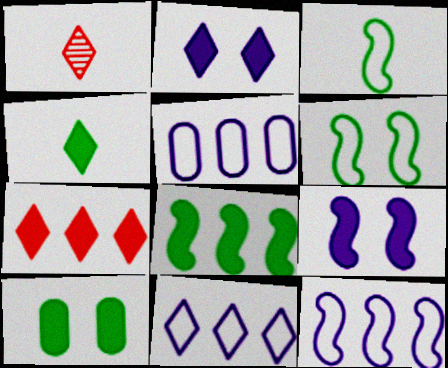[[1, 10, 12], 
[2, 4, 7], 
[4, 8, 10], 
[5, 11, 12]]